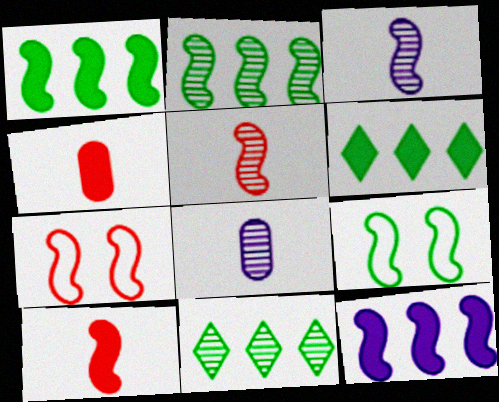[[1, 3, 7], 
[5, 9, 12], 
[6, 7, 8]]